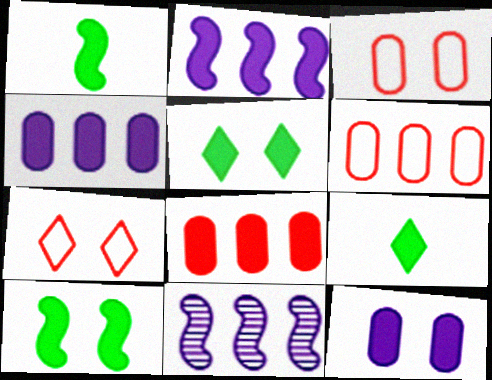[[3, 9, 11]]